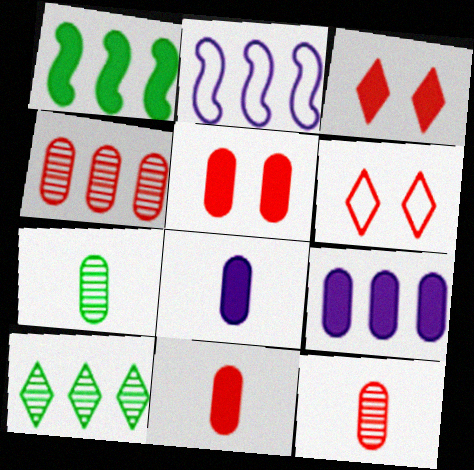[[1, 3, 8], 
[2, 3, 7]]